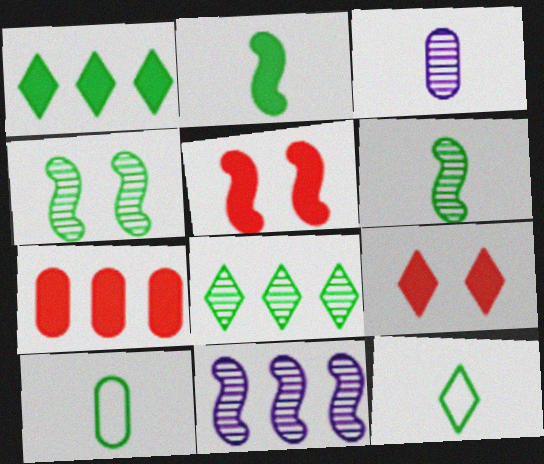[[1, 4, 10], 
[9, 10, 11]]